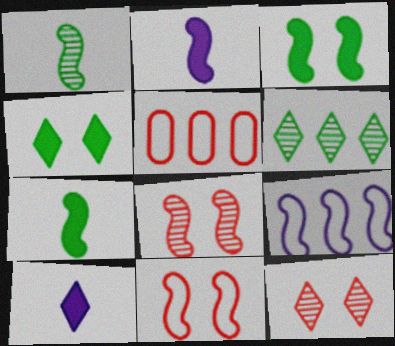[[7, 8, 9]]